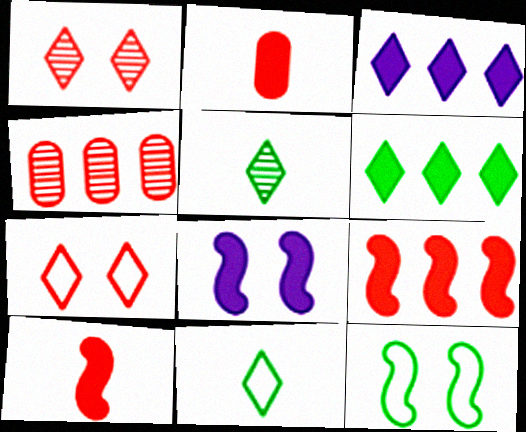[[1, 3, 11], 
[2, 6, 8], 
[3, 5, 7], 
[4, 7, 10], 
[4, 8, 11]]